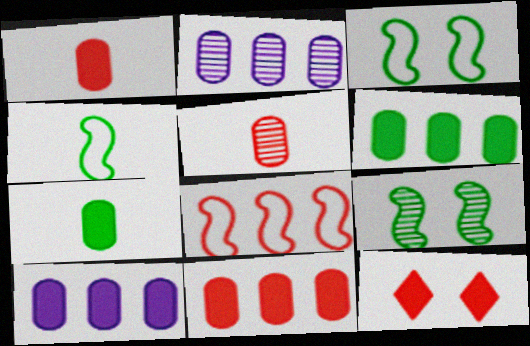[[2, 4, 12], 
[5, 8, 12], 
[6, 10, 11]]